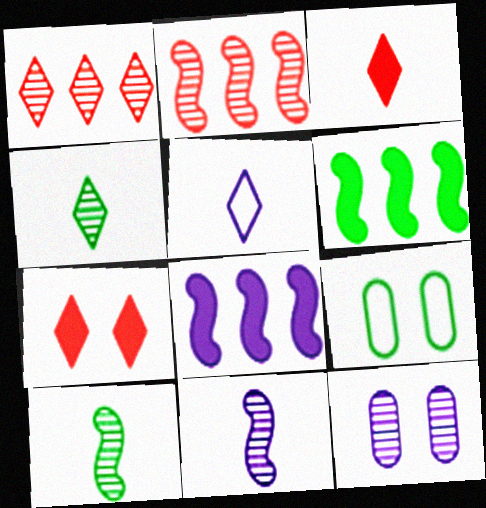[[1, 10, 12], 
[2, 4, 12], 
[3, 4, 5], 
[4, 6, 9], 
[5, 8, 12]]